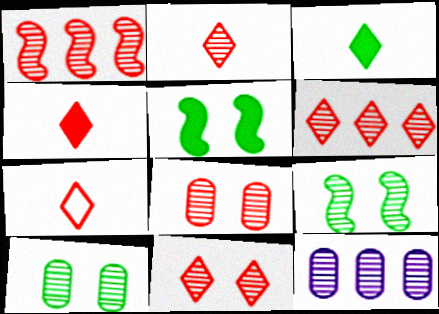[[1, 2, 8], 
[2, 4, 7], 
[2, 6, 11], 
[2, 9, 12], 
[5, 7, 12]]